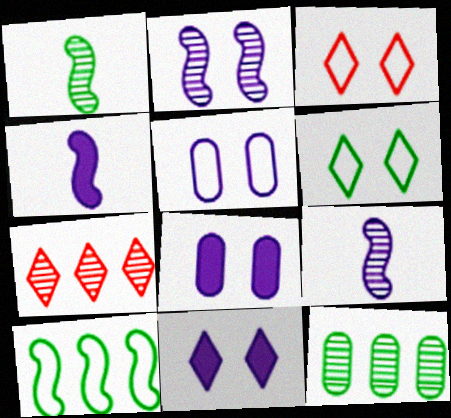[[2, 5, 11], 
[3, 4, 12]]